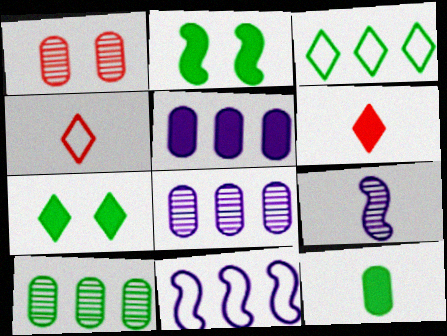[[2, 4, 8], 
[2, 5, 6], 
[4, 9, 12]]